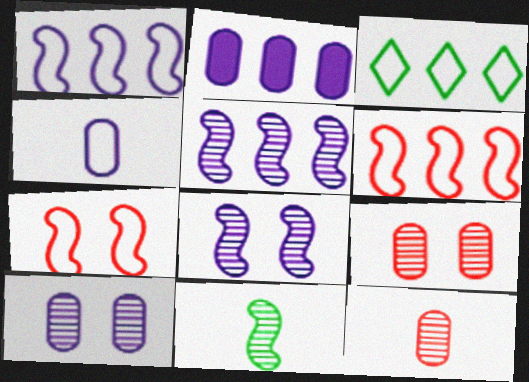[[2, 4, 10], 
[3, 4, 7]]